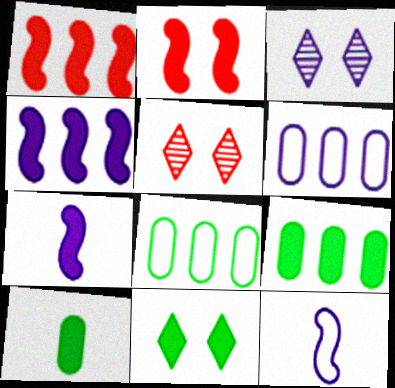[[3, 6, 7], 
[5, 7, 8], 
[5, 9, 12]]